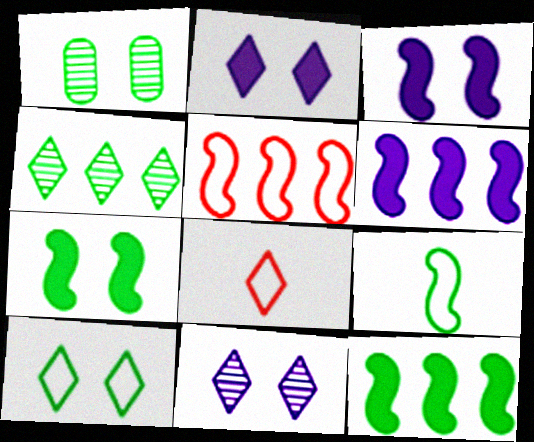[[1, 6, 8], 
[1, 7, 10], 
[2, 4, 8]]